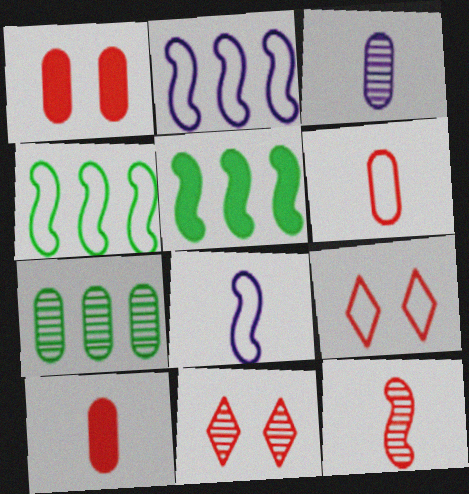[[3, 5, 9]]